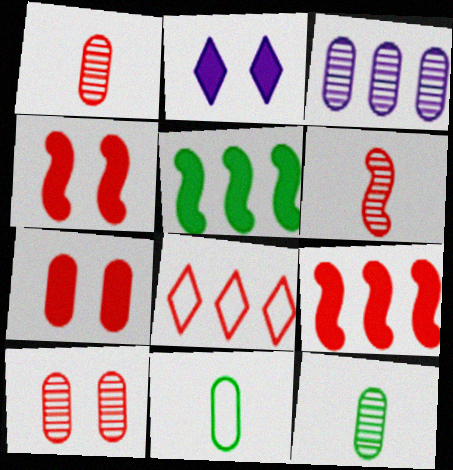[[1, 4, 8], 
[3, 5, 8], 
[3, 7, 11], 
[3, 10, 12], 
[6, 7, 8]]